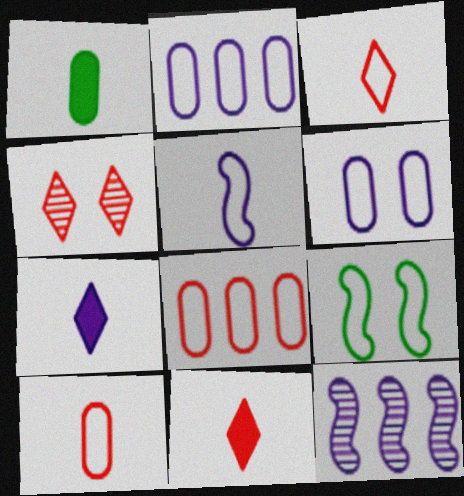[[2, 3, 9], 
[6, 7, 12]]